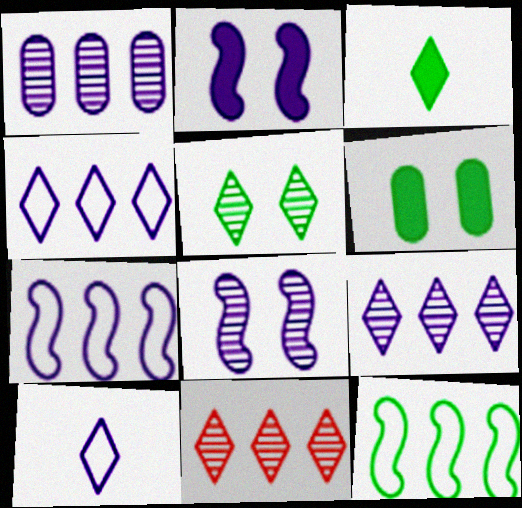[[1, 2, 10]]